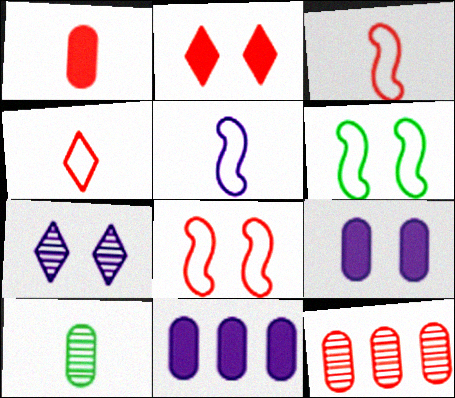[[2, 3, 12], 
[5, 7, 11]]